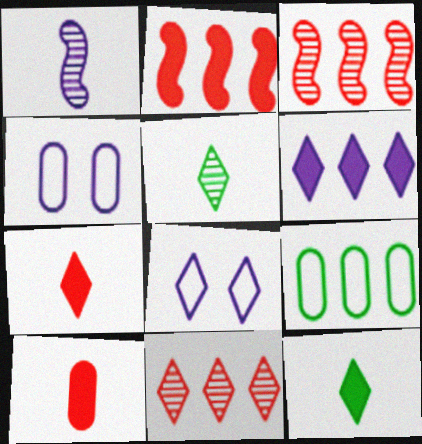[[1, 4, 6], 
[2, 4, 5], 
[3, 4, 12], 
[3, 6, 9], 
[8, 11, 12]]